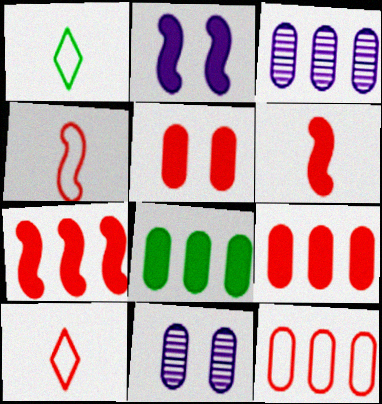[[1, 7, 11], 
[3, 8, 12]]